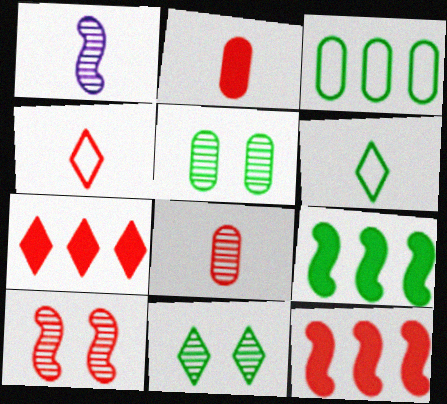[[1, 2, 6], 
[5, 6, 9]]